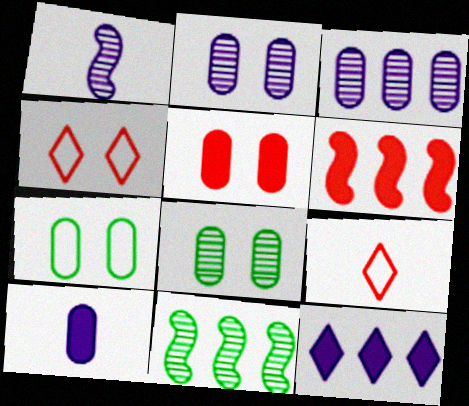[[2, 5, 7], 
[4, 10, 11]]